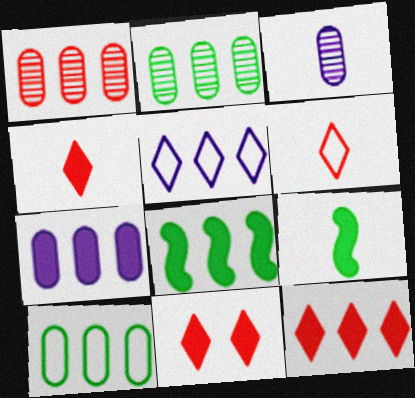[[1, 5, 8], 
[1, 7, 10], 
[3, 6, 9], 
[4, 11, 12], 
[7, 8, 12], 
[7, 9, 11]]